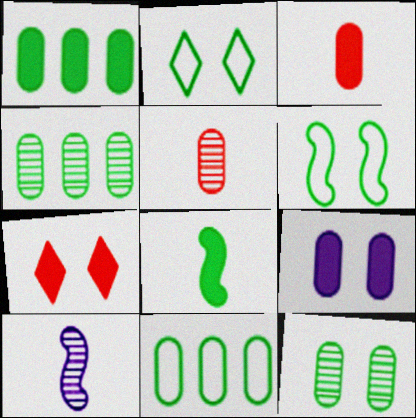[[1, 3, 9], 
[1, 4, 11], 
[2, 4, 8], 
[5, 9, 11], 
[7, 10, 11]]